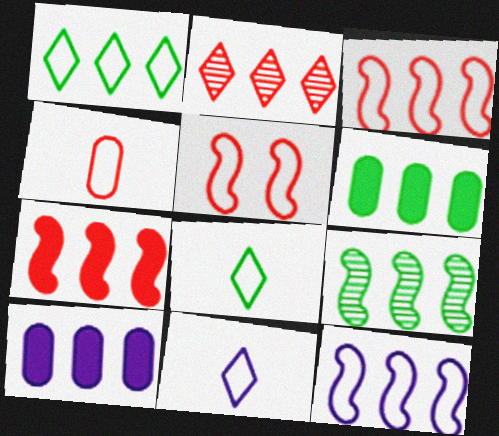[[1, 6, 9], 
[2, 6, 12], 
[7, 9, 12]]